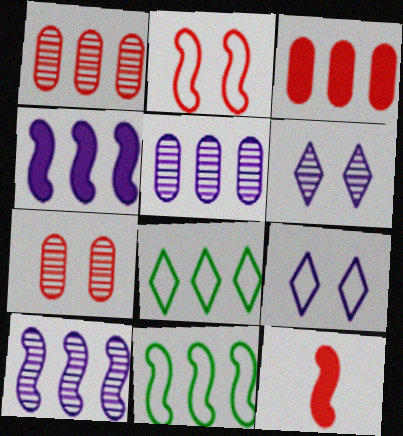[[1, 4, 8], 
[3, 8, 10]]